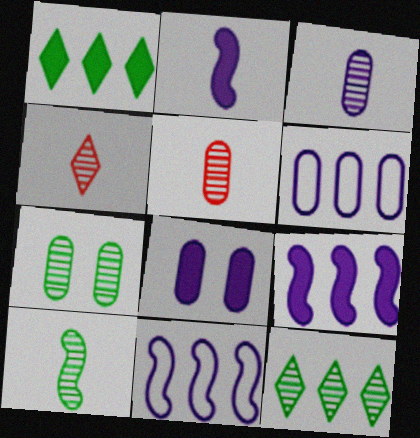[[3, 4, 10], 
[3, 6, 8], 
[7, 10, 12]]